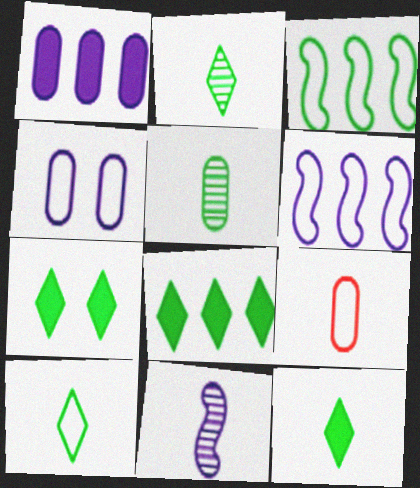[[2, 10, 12], 
[3, 5, 7], 
[7, 8, 12], 
[9, 11, 12]]